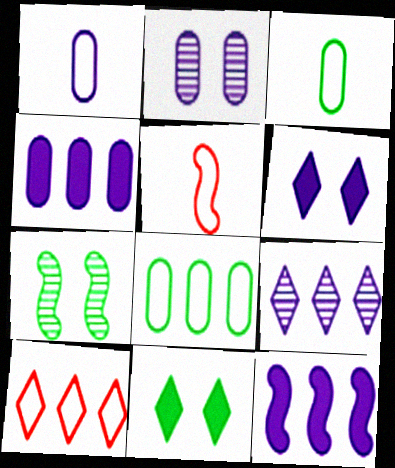[[1, 2, 4], 
[5, 7, 12]]